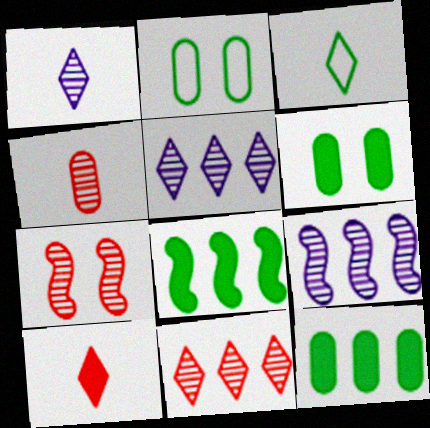[[1, 3, 10], 
[2, 9, 10], 
[4, 7, 11]]